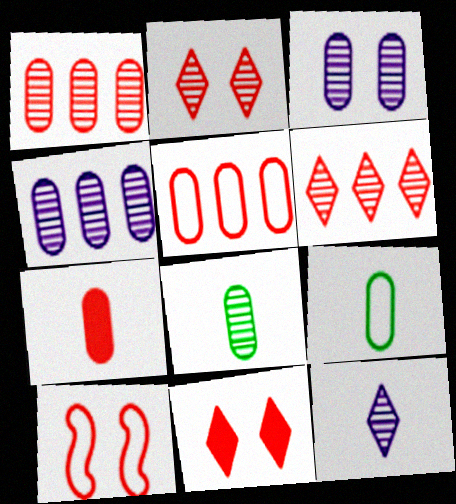[[1, 3, 8], 
[6, 7, 10]]